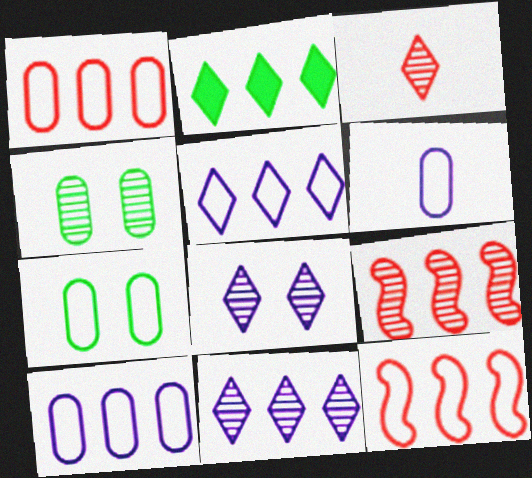[[1, 6, 7], 
[2, 9, 10]]